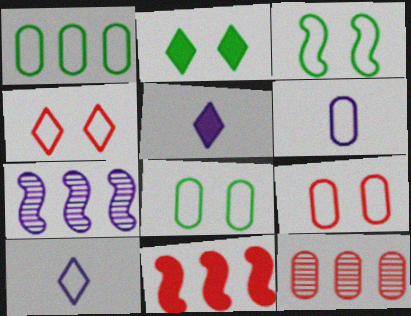[[1, 6, 9], 
[3, 5, 12]]